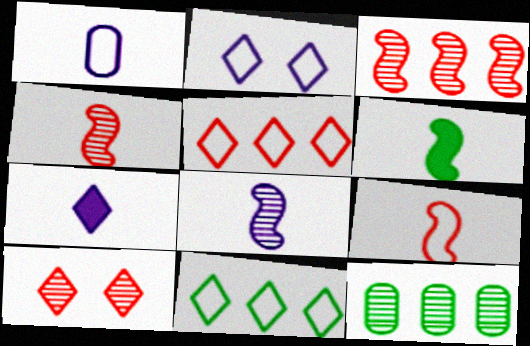[[1, 7, 8], 
[6, 8, 9], 
[7, 10, 11], 
[8, 10, 12]]